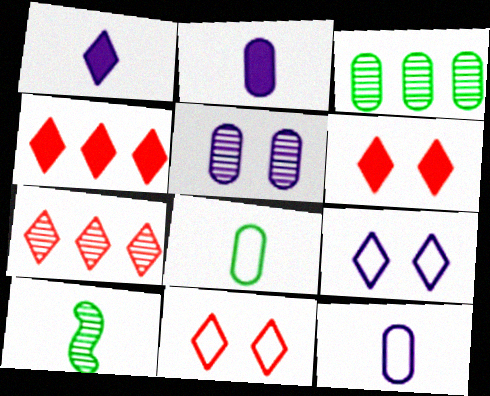[[5, 7, 10]]